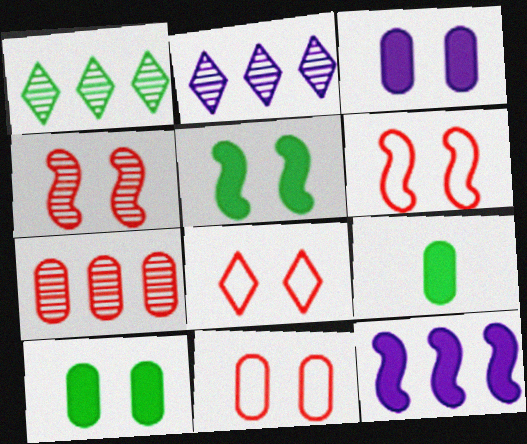[[2, 6, 9], 
[6, 8, 11]]